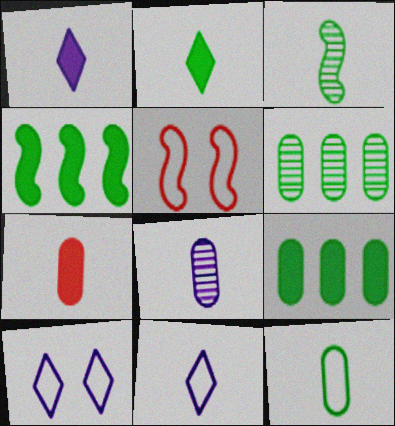[[1, 5, 6], 
[2, 3, 12], 
[3, 7, 11], 
[7, 8, 12]]